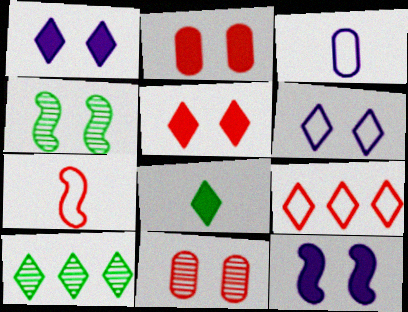[[2, 4, 6]]